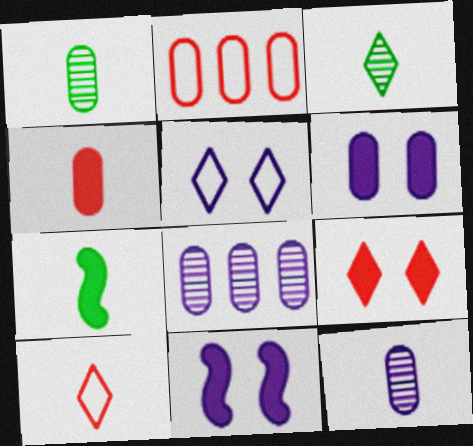[[1, 2, 6], 
[2, 3, 11], 
[7, 10, 12]]